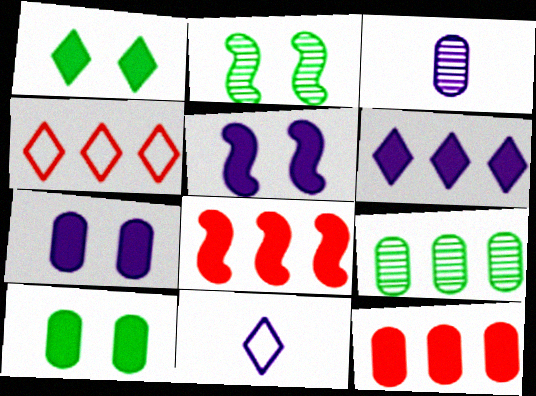[[2, 11, 12]]